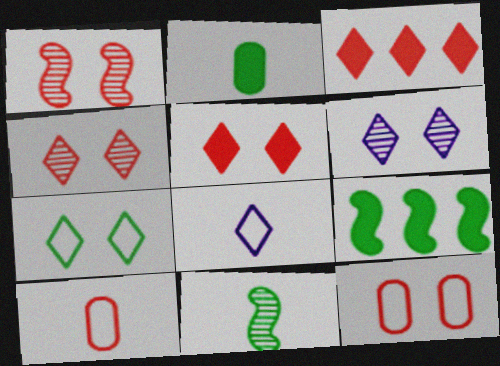[[1, 3, 10], 
[1, 5, 12], 
[5, 6, 7], 
[6, 9, 10]]